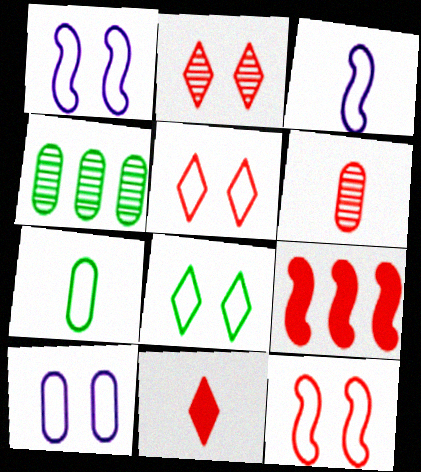[[1, 4, 11], 
[5, 6, 9], 
[8, 10, 12]]